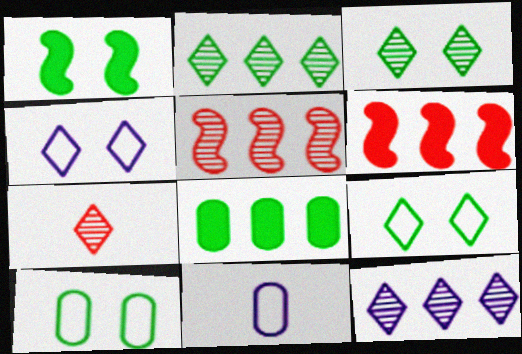[[1, 3, 10], 
[3, 6, 11], 
[3, 7, 12]]